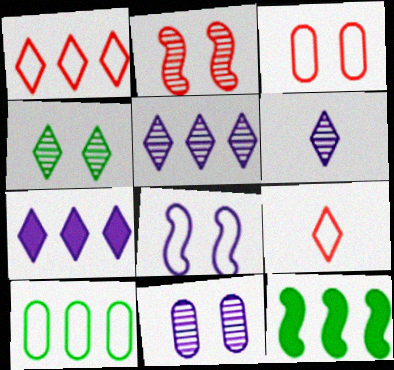[[2, 4, 11], 
[3, 6, 12], 
[4, 7, 9], 
[8, 9, 10], 
[9, 11, 12]]